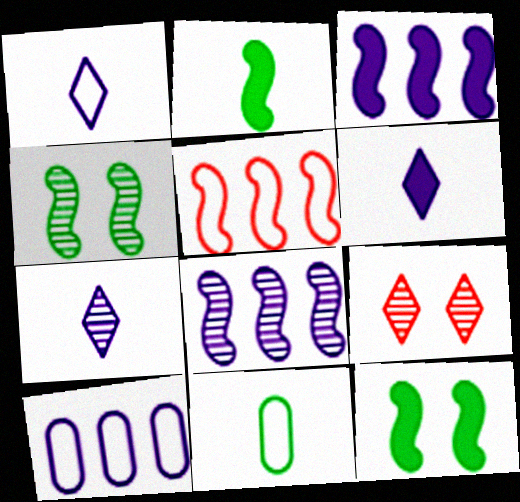[[1, 6, 7], 
[2, 9, 10], 
[3, 9, 11]]